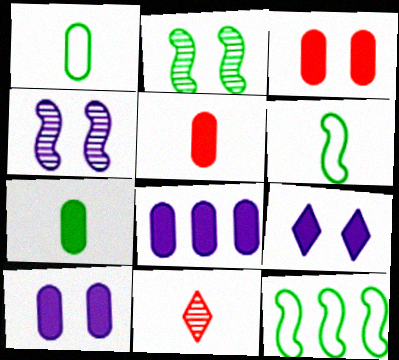[[3, 7, 8], 
[10, 11, 12]]